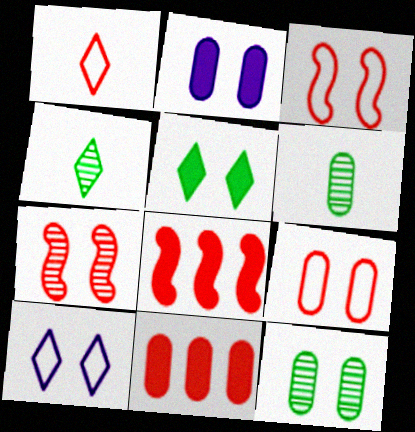[[1, 7, 11], 
[2, 9, 12], 
[6, 8, 10]]